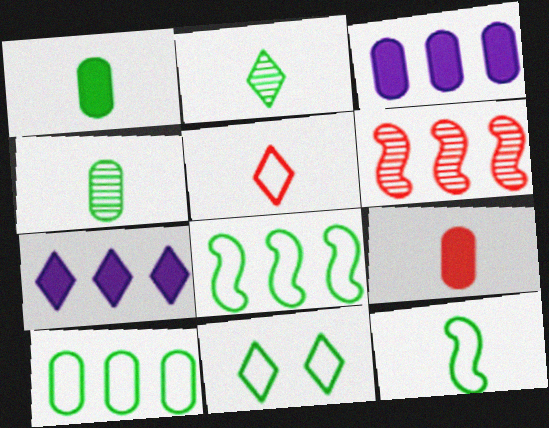[[1, 2, 12], 
[6, 7, 10], 
[10, 11, 12]]